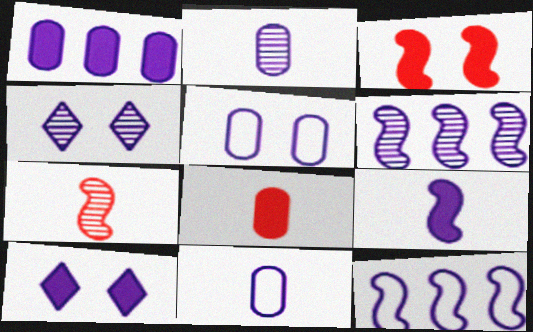[[1, 2, 5], 
[1, 9, 10], 
[2, 4, 6], 
[2, 10, 12], 
[6, 10, 11]]